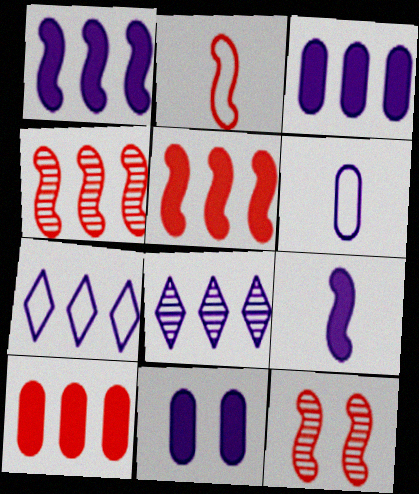[[2, 5, 12]]